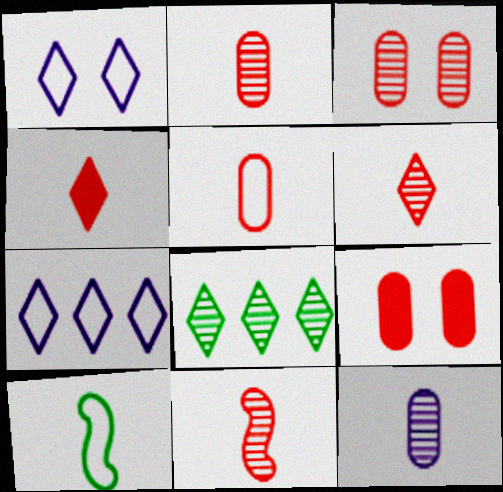[[1, 4, 8], 
[2, 6, 11], 
[4, 5, 11], 
[4, 10, 12]]